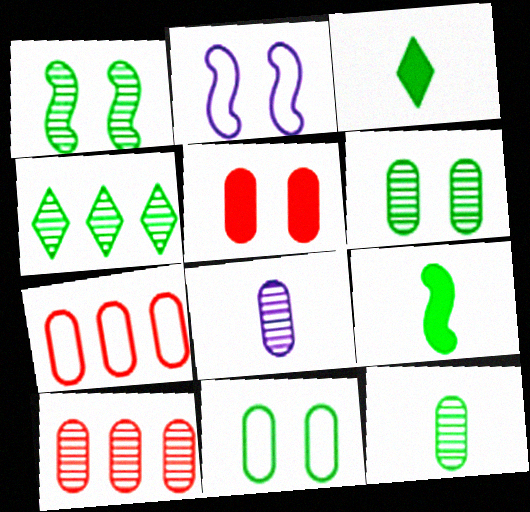[[1, 4, 12], 
[2, 3, 10], 
[4, 9, 11], 
[6, 8, 10]]